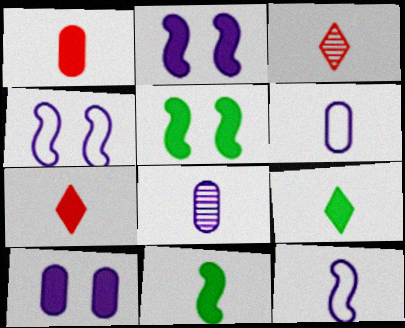[[3, 6, 11]]